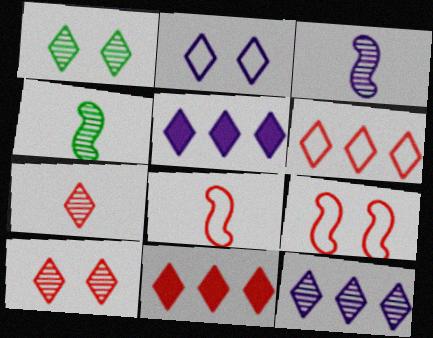[[1, 7, 12]]